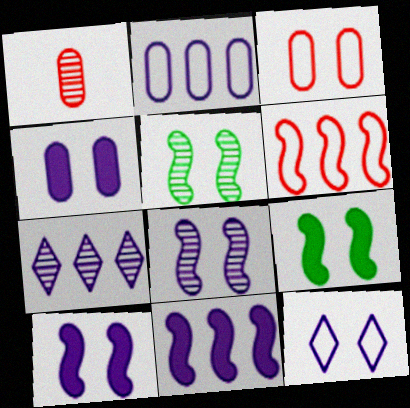[[1, 5, 7], 
[2, 7, 11], 
[4, 8, 12]]